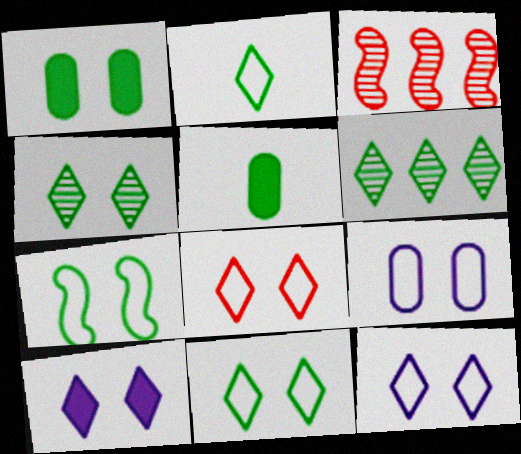[[1, 4, 7], 
[3, 5, 12], 
[4, 8, 10], 
[5, 6, 7], 
[7, 8, 9], 
[8, 11, 12]]